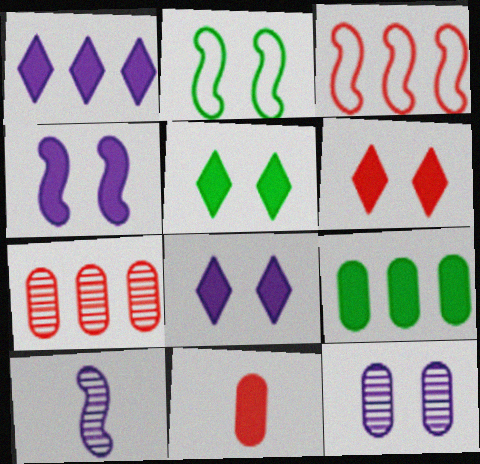[[2, 6, 12], 
[5, 6, 8]]